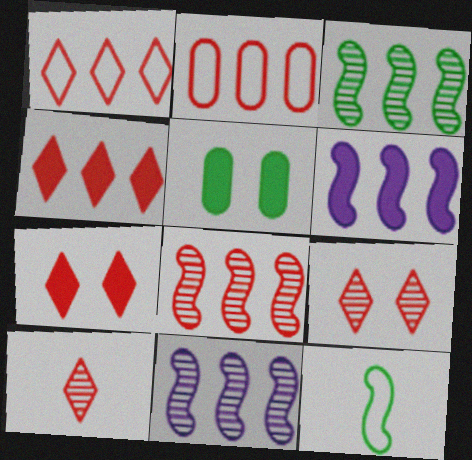[[1, 7, 10], 
[2, 4, 8], 
[3, 8, 11]]